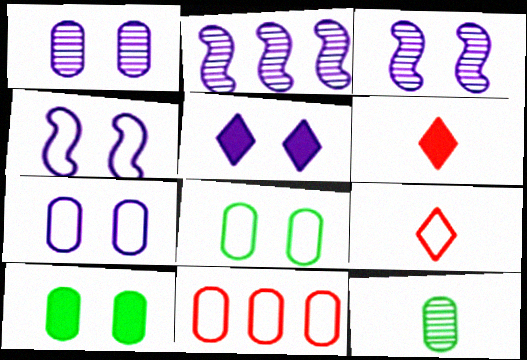[[1, 4, 5], 
[2, 6, 8], 
[2, 9, 10], 
[3, 5, 7]]